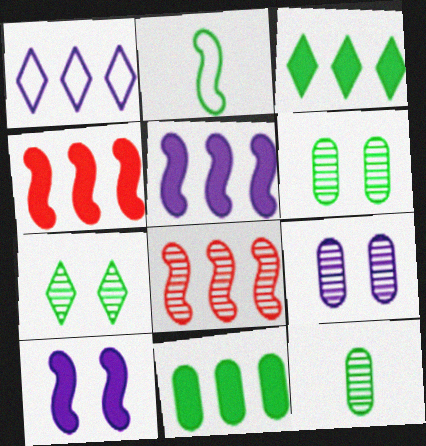[[1, 8, 11], 
[2, 3, 6], 
[2, 7, 11], 
[2, 8, 10]]